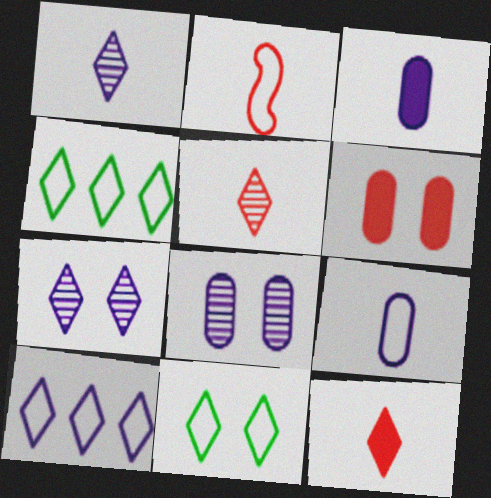[[4, 7, 12]]